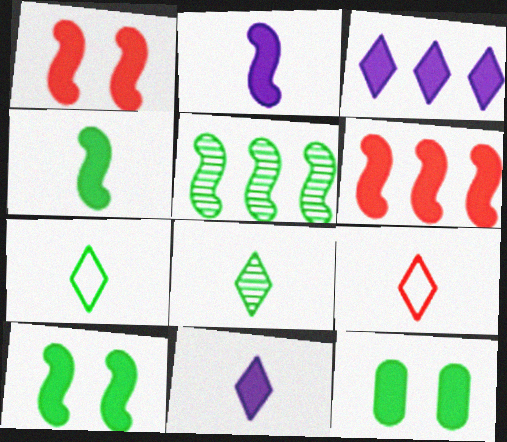[[2, 6, 10], 
[5, 7, 12], 
[6, 11, 12], 
[8, 9, 11]]